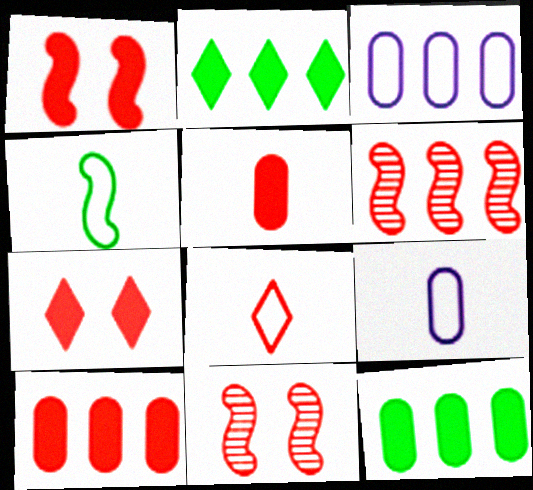[[2, 3, 6], 
[2, 9, 11], 
[4, 8, 9], 
[8, 10, 11]]